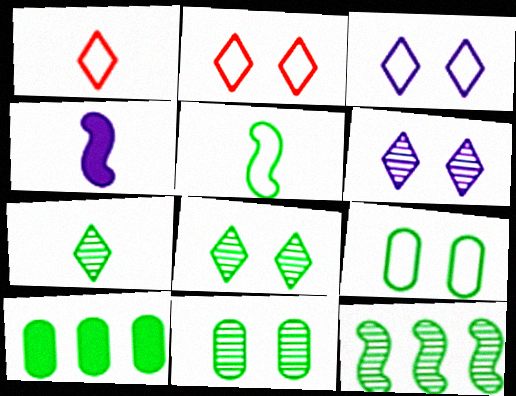[[5, 8, 10], 
[7, 11, 12]]